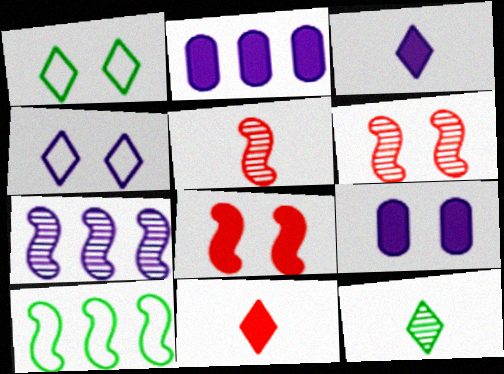[[1, 2, 5], 
[1, 6, 9]]